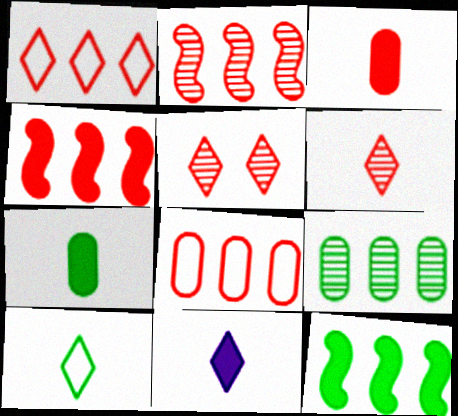[[6, 10, 11]]